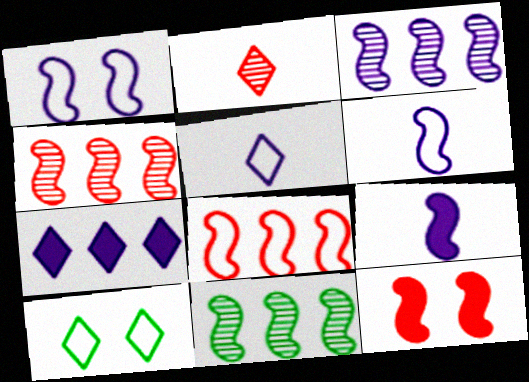[[1, 3, 9], 
[2, 7, 10], 
[3, 4, 11], 
[6, 11, 12]]